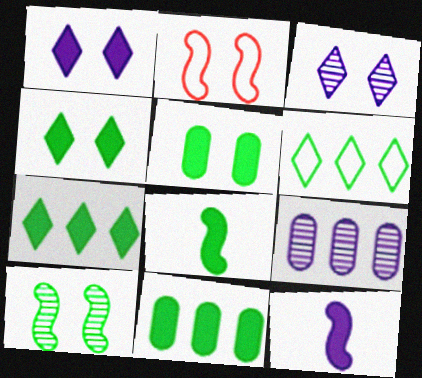[[2, 3, 5], 
[4, 8, 11], 
[5, 7, 8]]